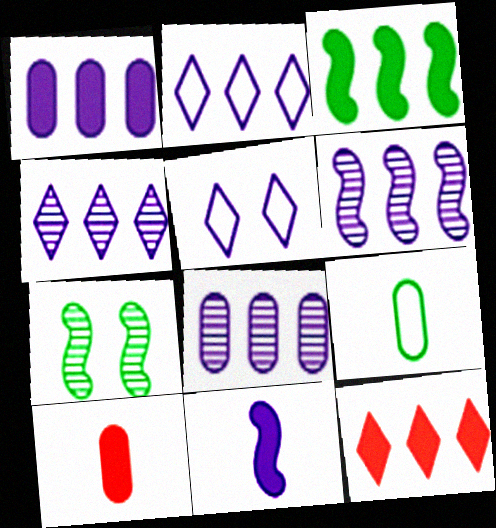[[1, 2, 6], 
[1, 3, 12], 
[2, 7, 10], 
[4, 6, 8], 
[5, 8, 11]]